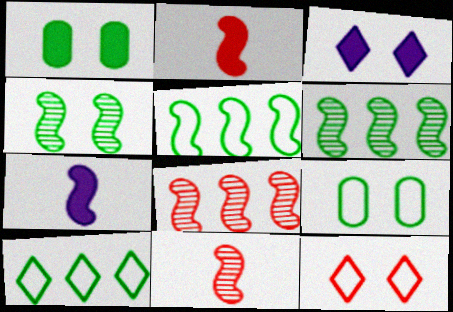[]